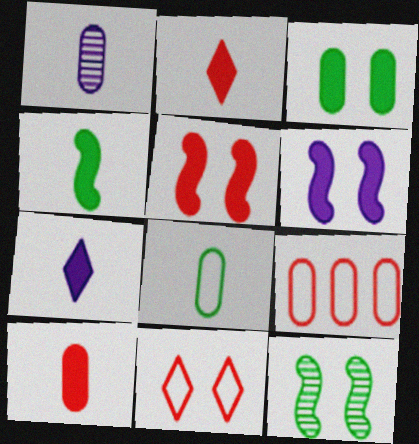[[1, 3, 9], 
[1, 8, 10], 
[4, 7, 10], 
[7, 9, 12]]